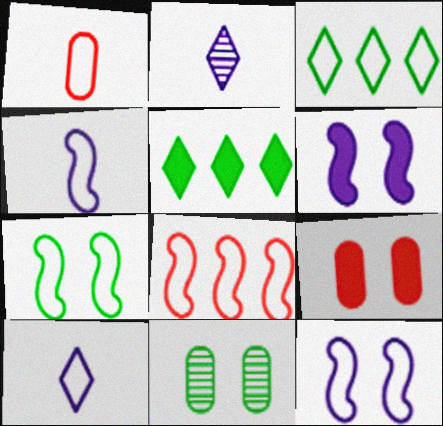[[1, 3, 12], 
[4, 7, 8]]